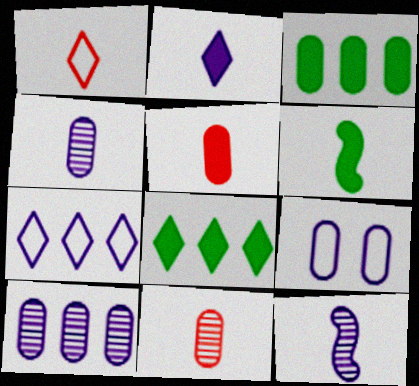[[1, 4, 6], 
[2, 5, 6], 
[3, 9, 11]]